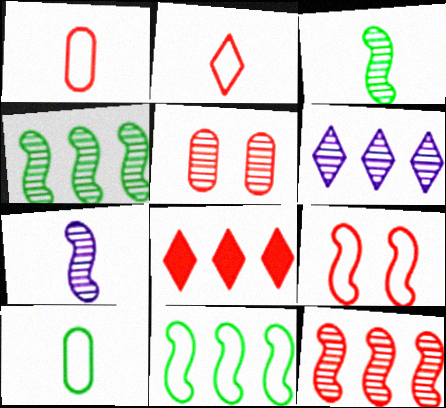[[3, 5, 6]]